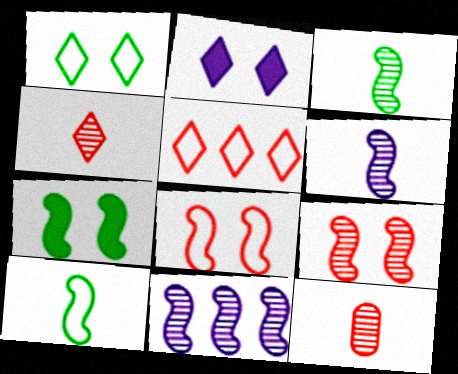[[3, 9, 11]]